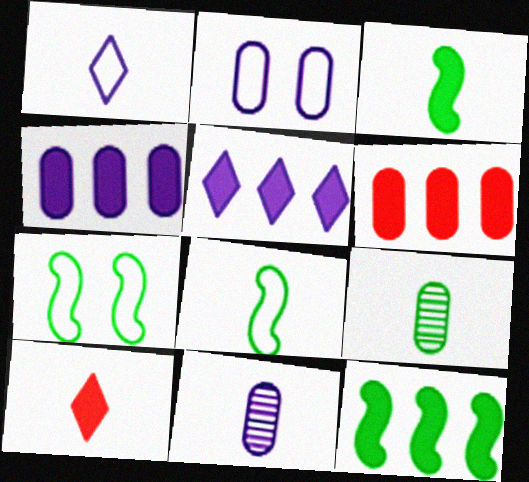[[2, 4, 11], 
[2, 6, 9], 
[5, 6, 12], 
[8, 10, 11]]